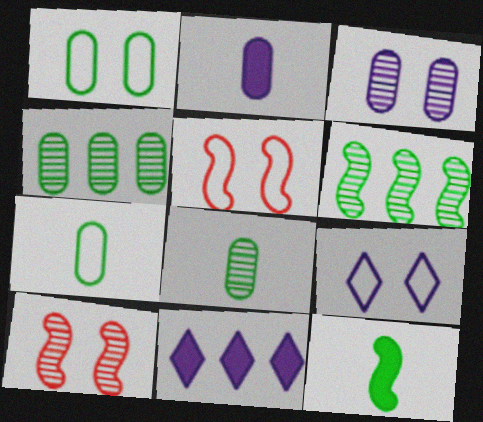[[1, 5, 9], 
[5, 8, 11], 
[7, 10, 11]]